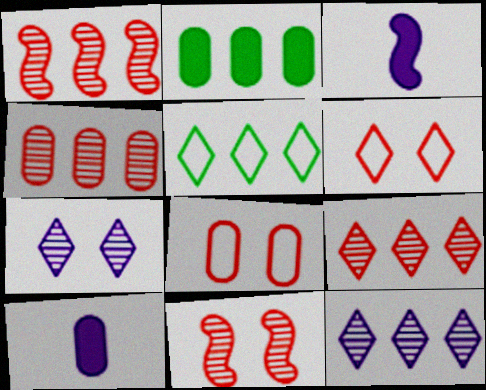[[1, 4, 9], 
[5, 10, 11]]